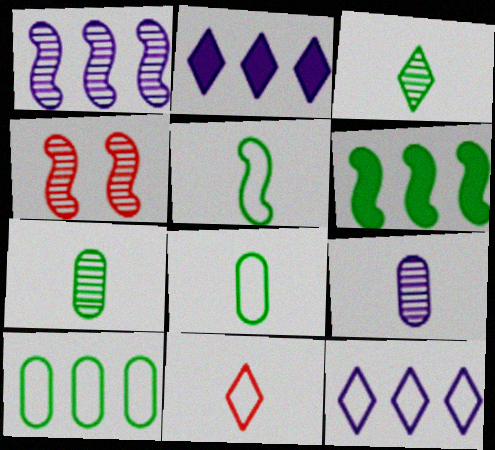[[2, 4, 8]]